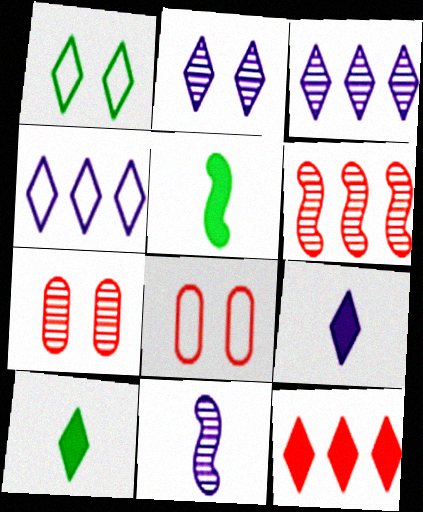[[2, 4, 9], 
[3, 5, 8], 
[4, 5, 7]]